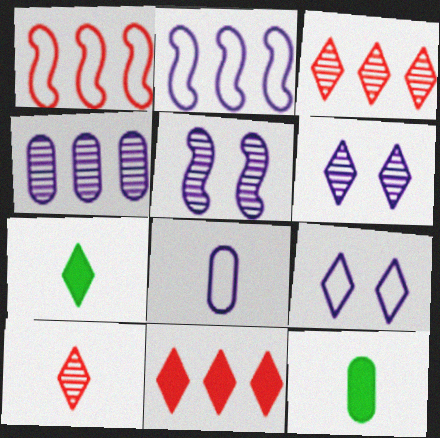[[1, 6, 12], 
[2, 8, 9], 
[3, 7, 9]]